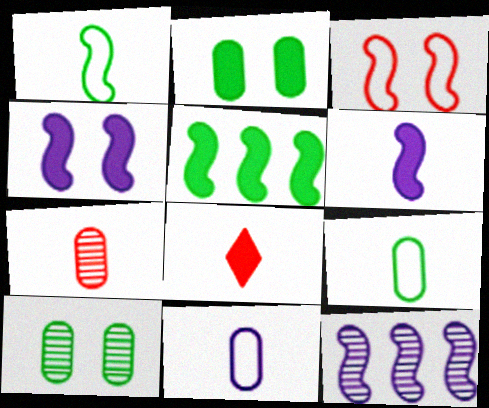[]